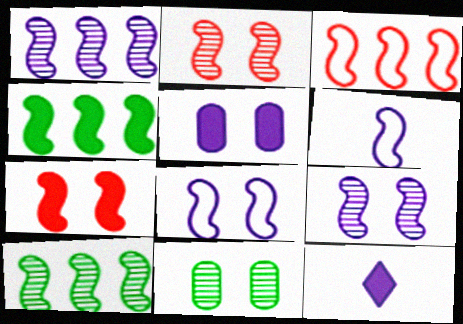[[1, 3, 4], 
[2, 4, 6], 
[3, 11, 12], 
[6, 7, 10]]